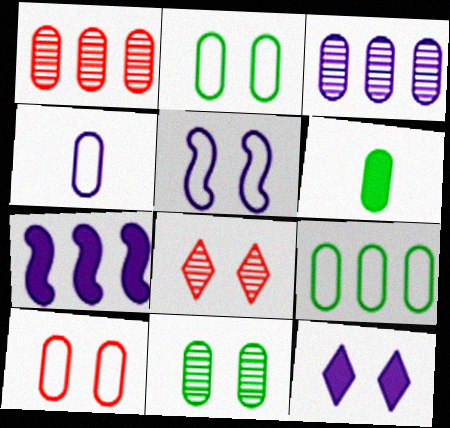[[3, 6, 10], 
[4, 9, 10], 
[6, 9, 11]]